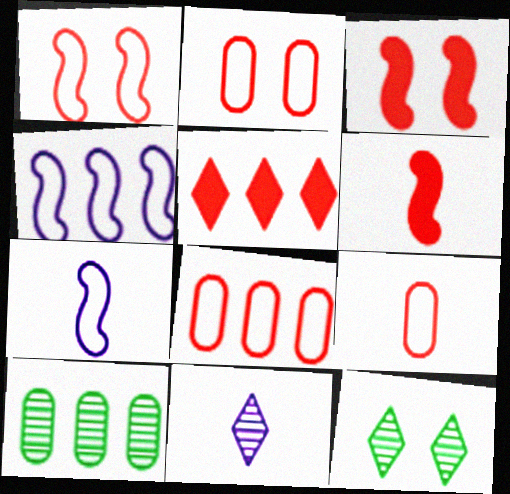[[2, 8, 9], 
[4, 5, 10]]